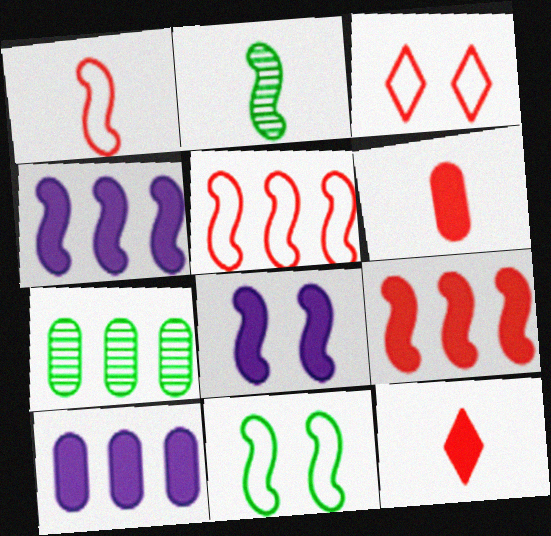[[2, 3, 10], 
[2, 5, 8]]